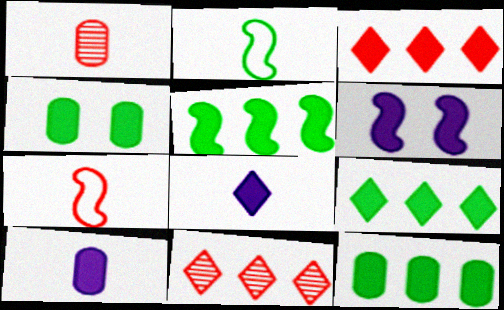[[1, 2, 8], 
[5, 9, 12]]